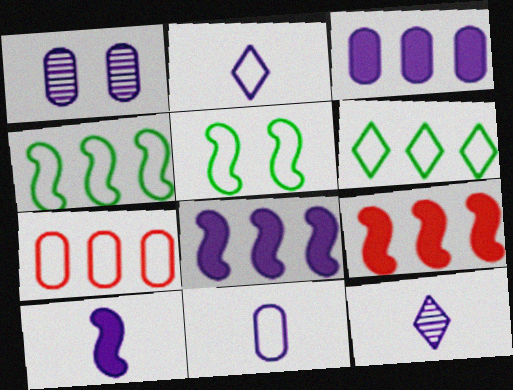[[1, 2, 8], 
[1, 3, 11], 
[2, 5, 7], 
[10, 11, 12]]